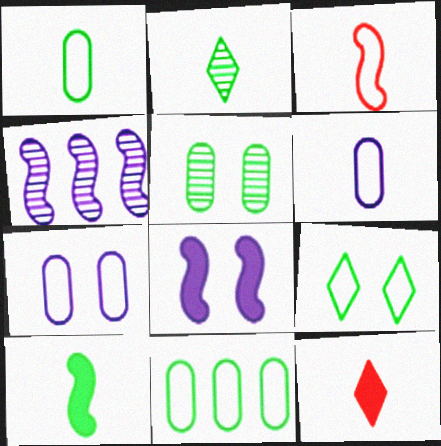[[1, 2, 10]]